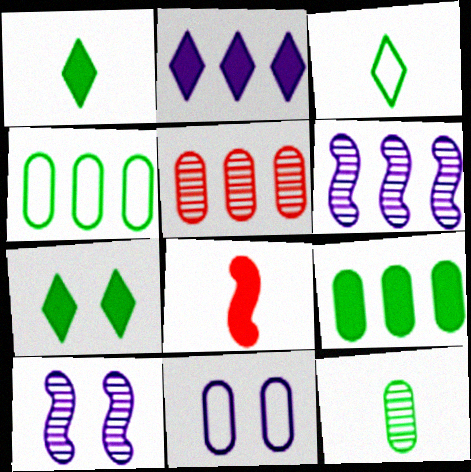[]